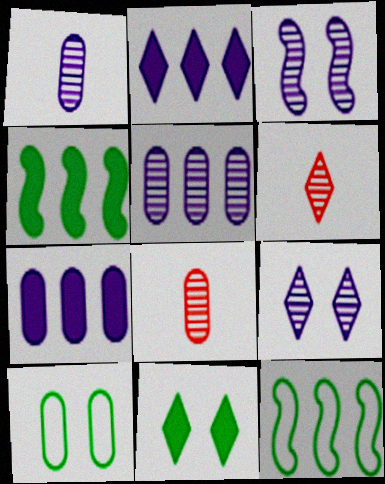[[7, 8, 10]]